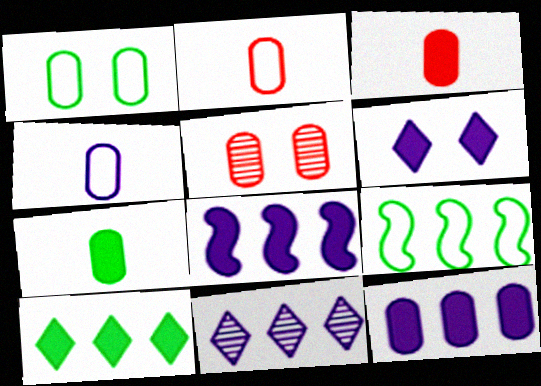[]